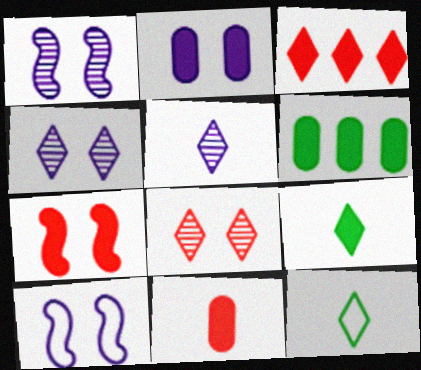[[2, 4, 10], 
[2, 6, 11], 
[3, 4, 12], 
[3, 7, 11]]